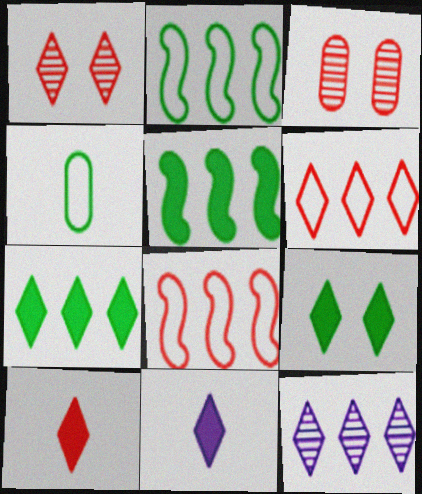[[1, 6, 10], 
[2, 3, 11], 
[3, 8, 10], 
[6, 7, 12]]